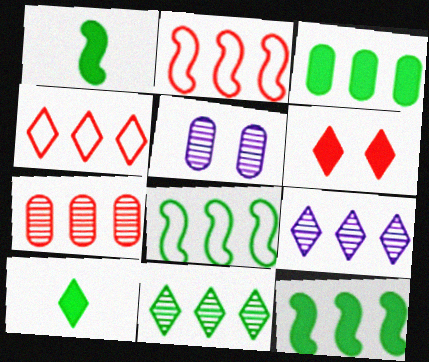[[1, 4, 5], 
[2, 3, 9], 
[2, 5, 10], 
[3, 8, 11]]